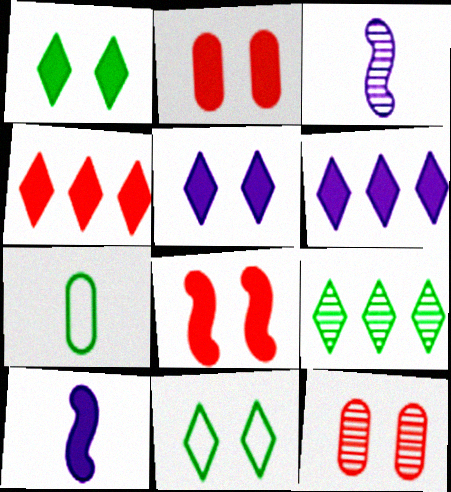[[3, 9, 12]]